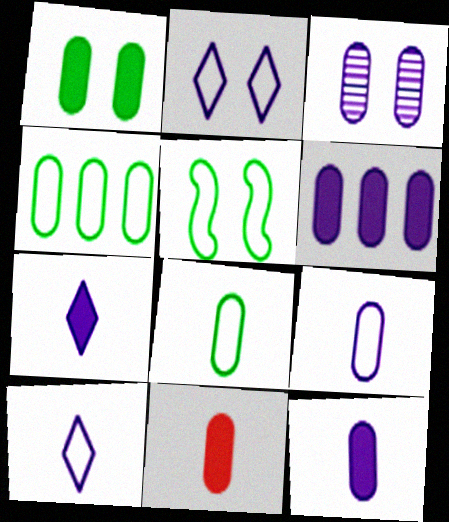[[1, 6, 11], 
[3, 4, 11], 
[3, 6, 9]]